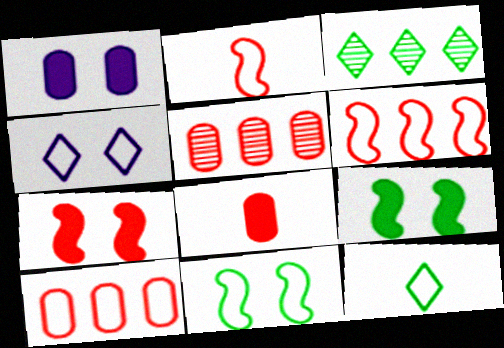[[1, 2, 3]]